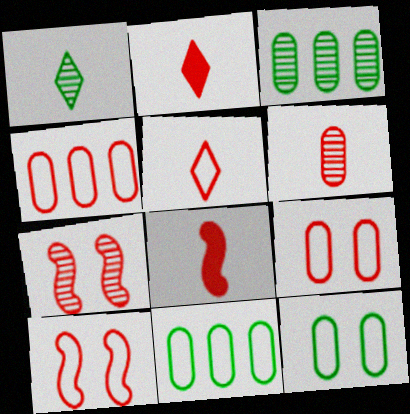[[2, 4, 7], 
[4, 5, 10], 
[5, 6, 8]]